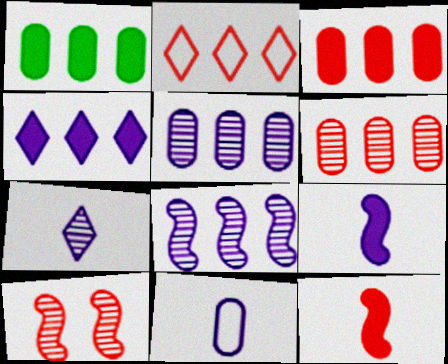[[1, 2, 8], 
[7, 9, 11]]